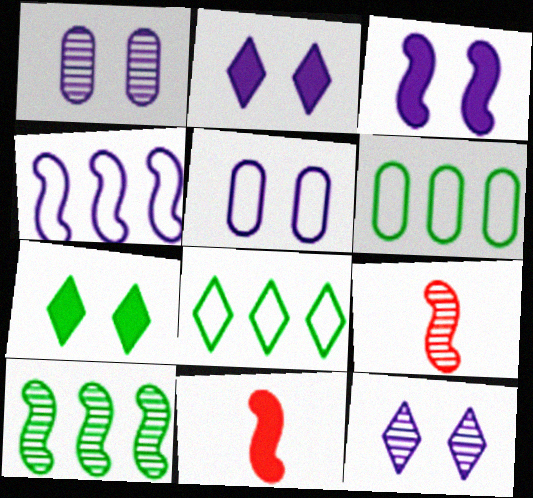[[1, 8, 11], 
[2, 6, 9], 
[3, 5, 12], 
[6, 11, 12]]